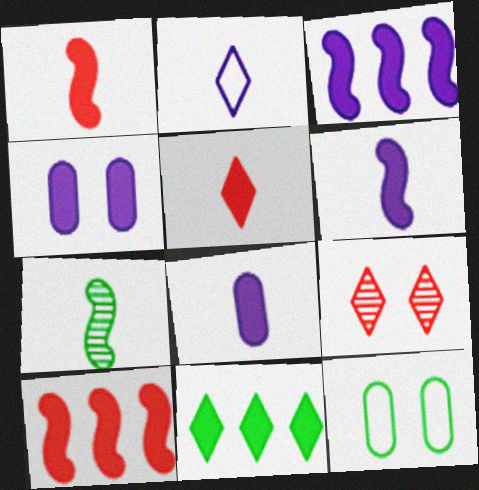[[1, 4, 11], 
[2, 9, 11], 
[7, 11, 12]]